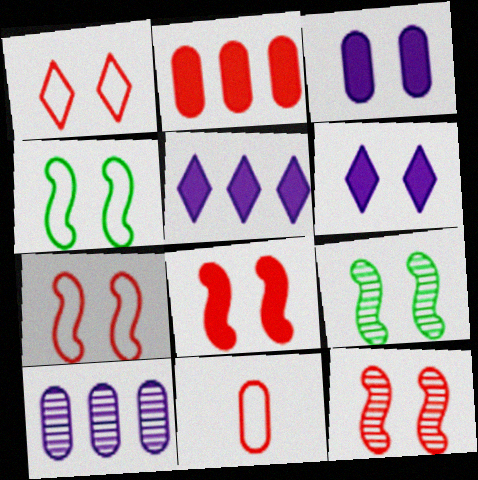[[1, 3, 9], 
[5, 9, 11], 
[7, 8, 12]]